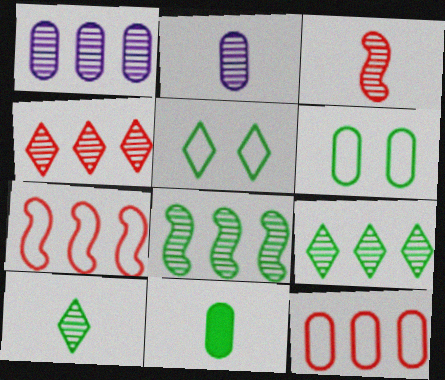[[1, 4, 8], 
[2, 3, 10], 
[5, 8, 11]]